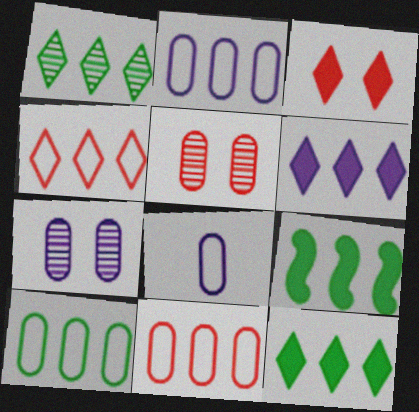[[1, 4, 6], 
[1, 9, 10], 
[2, 10, 11]]